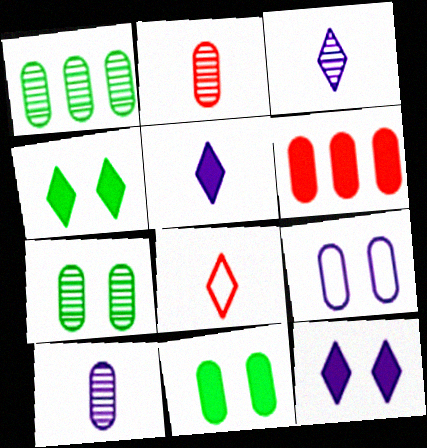[]